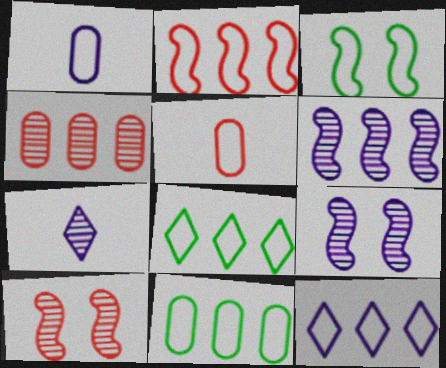[[2, 11, 12], 
[3, 5, 12]]